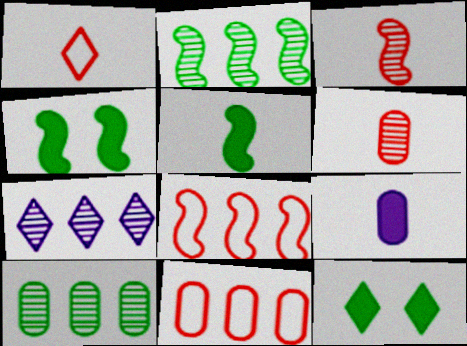[[1, 7, 12]]